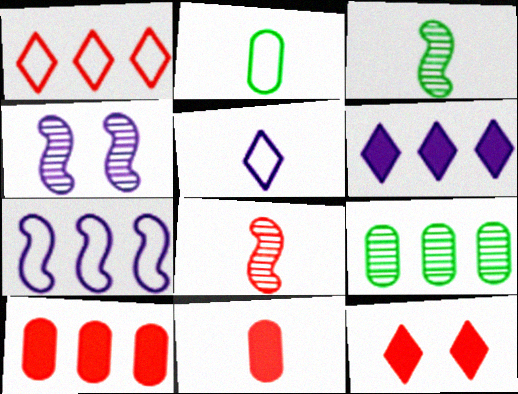[[3, 5, 11]]